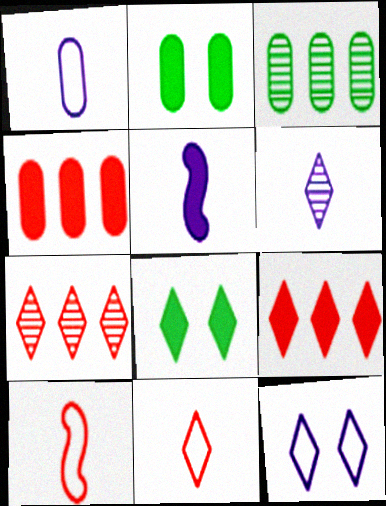[[1, 5, 6], 
[2, 5, 9], 
[4, 5, 8]]